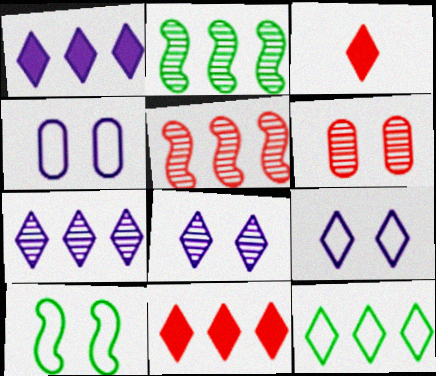[[2, 3, 4], 
[3, 8, 12], 
[7, 11, 12]]